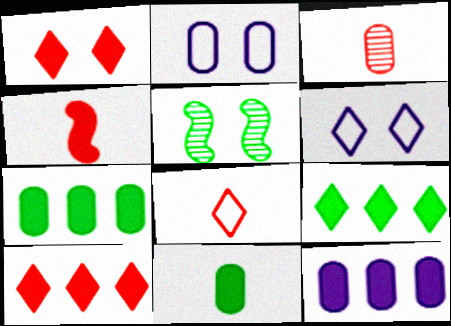[[1, 2, 5], 
[2, 3, 7], 
[3, 4, 8], 
[5, 8, 12]]